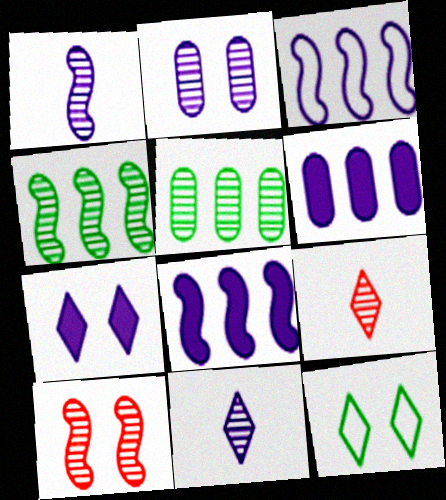[[1, 4, 10], 
[2, 4, 9], 
[5, 10, 11]]